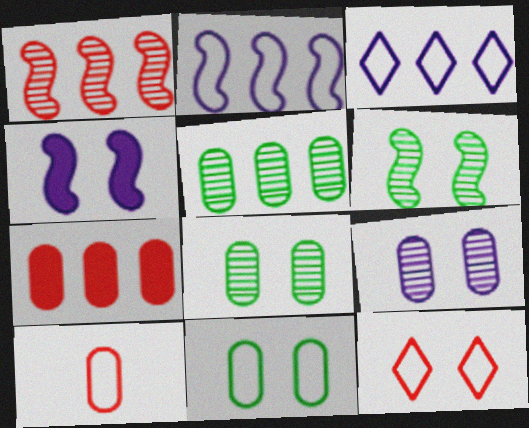[[4, 8, 12]]